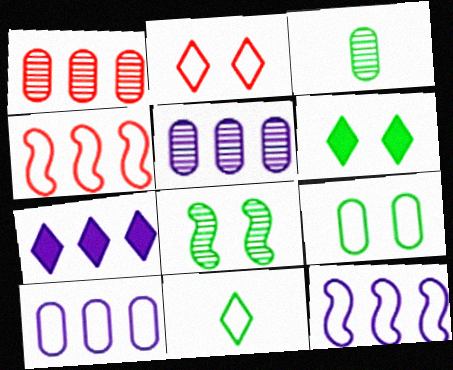[[5, 7, 12], 
[6, 8, 9]]